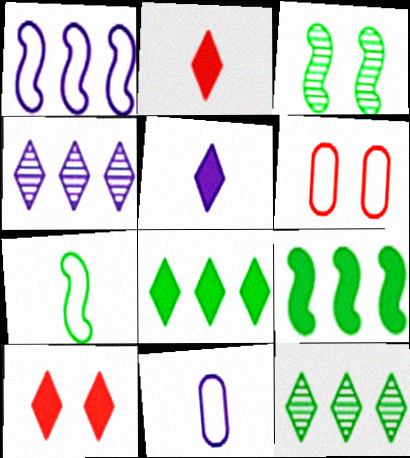[[3, 7, 9], 
[5, 8, 10]]